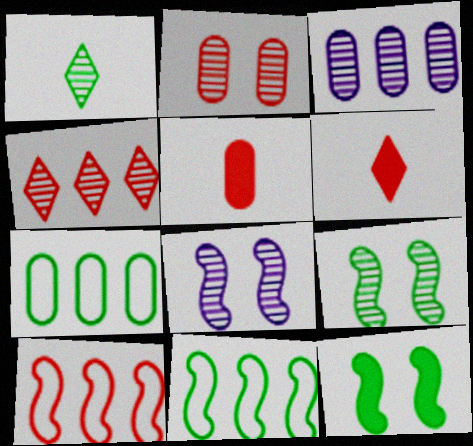[[1, 7, 12], 
[2, 6, 10], 
[6, 7, 8]]